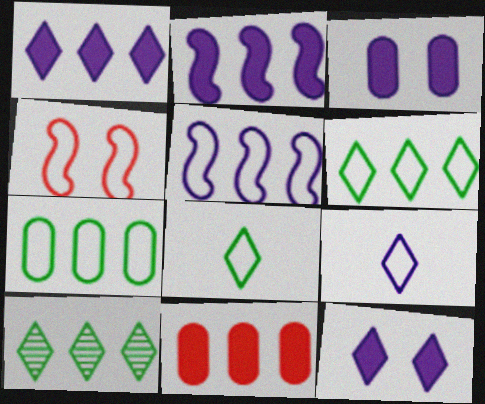[[4, 7, 9], 
[5, 10, 11]]